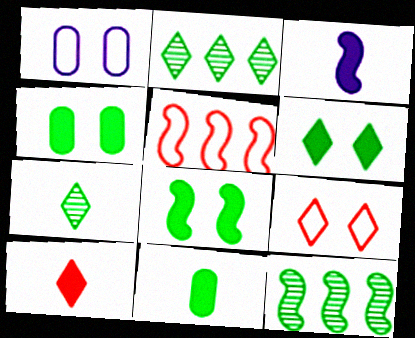[[1, 10, 12], 
[3, 10, 11], 
[4, 6, 8]]